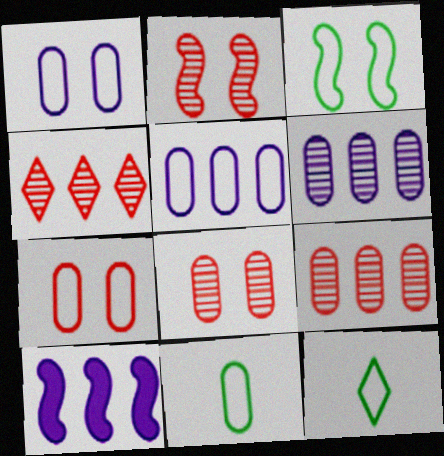[[5, 7, 11], 
[8, 10, 12]]